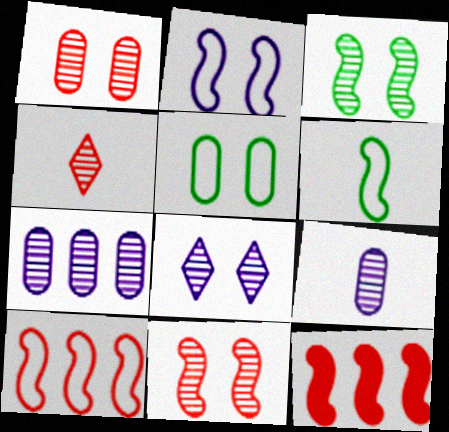[[1, 3, 8], 
[2, 6, 10], 
[3, 4, 7]]